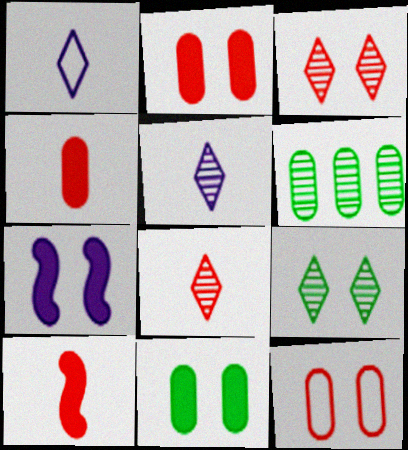[[7, 9, 12]]